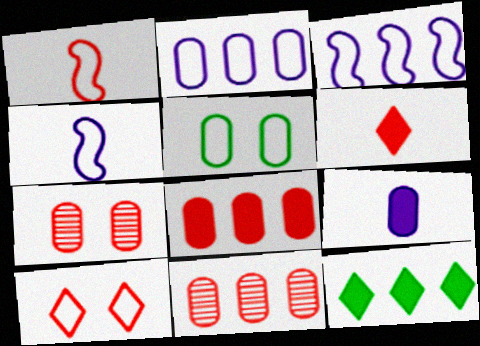[[3, 11, 12], 
[4, 7, 12], 
[5, 9, 11]]